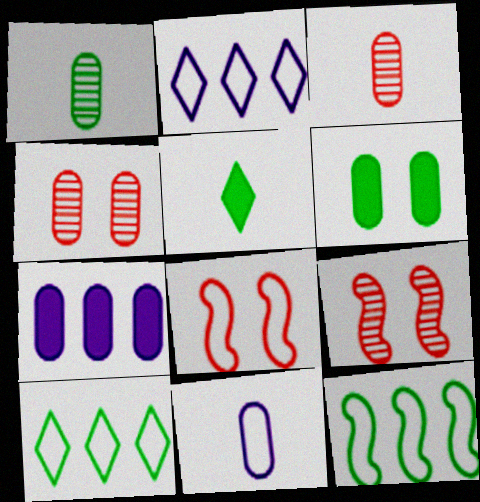[[8, 10, 11]]